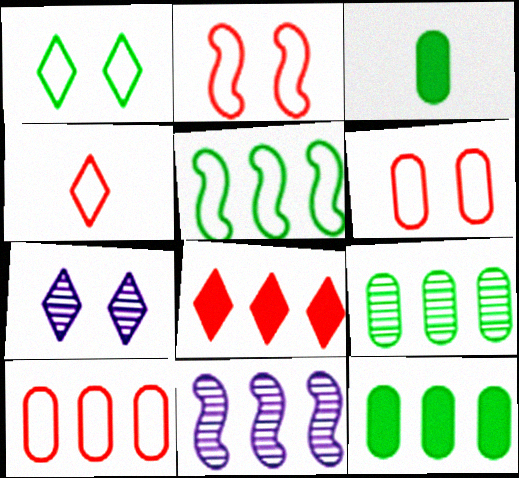[[2, 4, 10]]